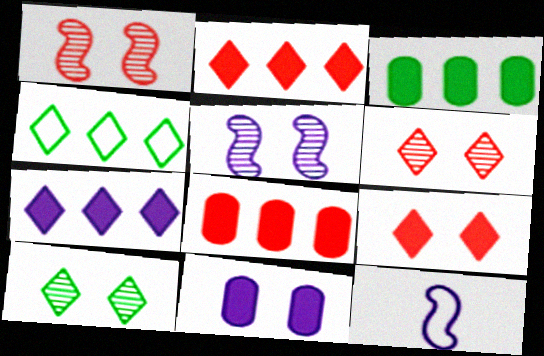[[3, 6, 12], 
[8, 10, 12]]